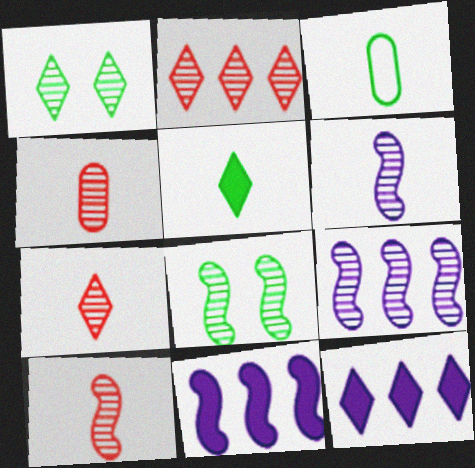[[1, 4, 9], 
[4, 7, 10], 
[8, 9, 10]]